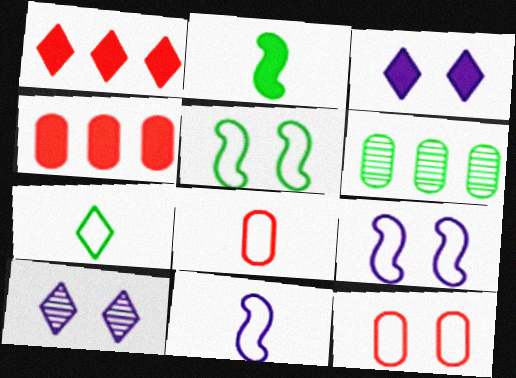[[1, 7, 10], 
[2, 3, 4], 
[7, 8, 11]]